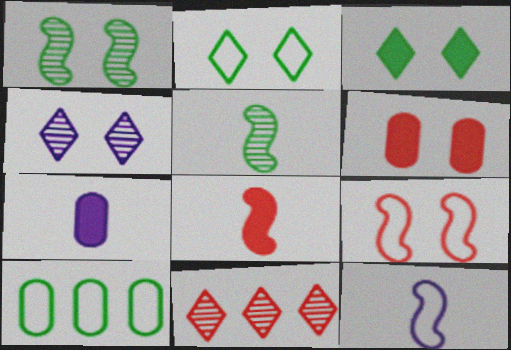[[3, 5, 10], 
[4, 8, 10], 
[5, 8, 12]]